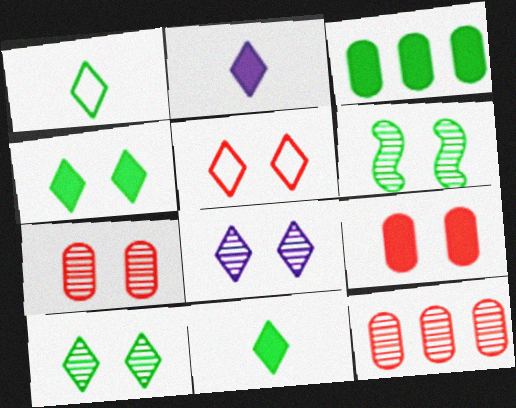[[1, 3, 6], 
[4, 5, 8], 
[6, 7, 8]]